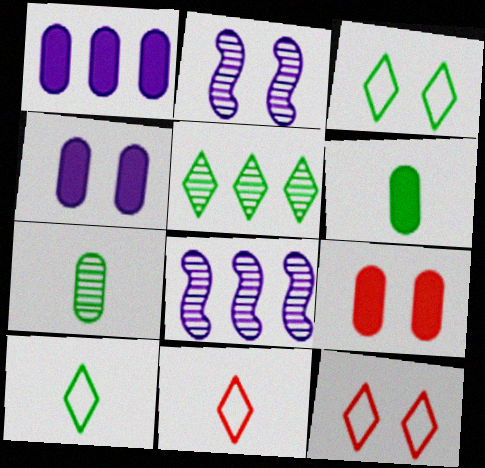[[1, 6, 9], 
[2, 3, 9], 
[6, 8, 12], 
[8, 9, 10]]